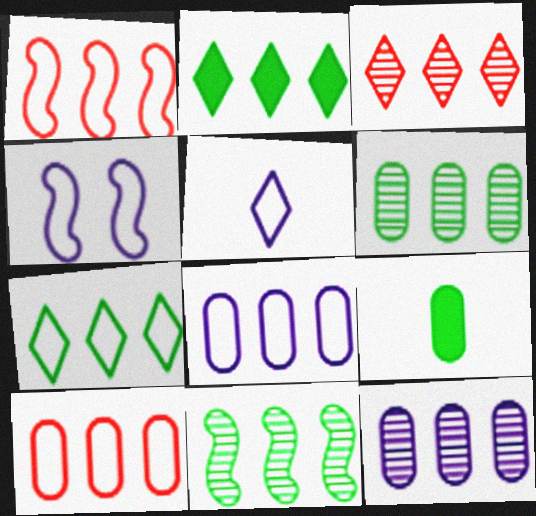[[1, 2, 12], 
[1, 7, 8], 
[3, 4, 9], 
[3, 11, 12], 
[4, 5, 8]]